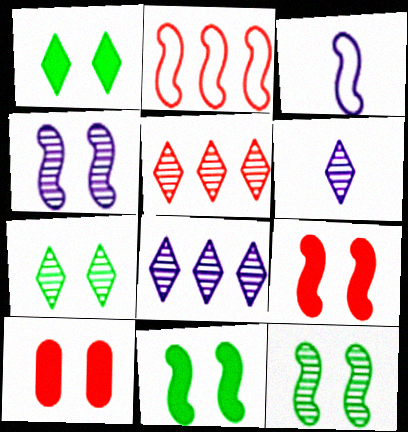[[5, 6, 7]]